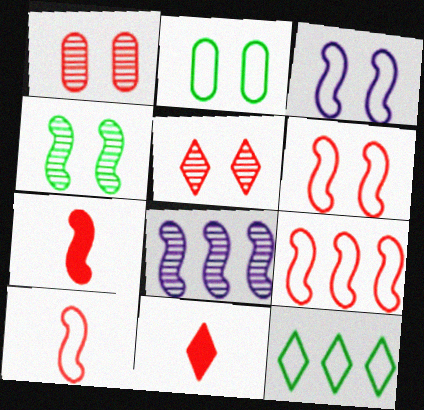[[1, 9, 11], 
[2, 8, 11], 
[6, 9, 10]]